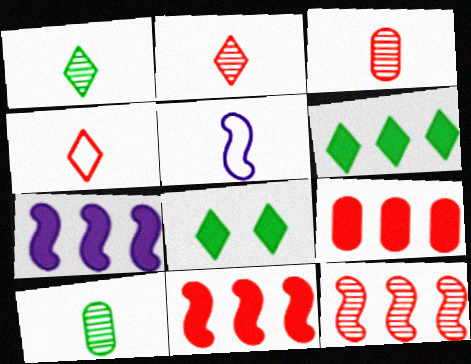[[6, 7, 9]]